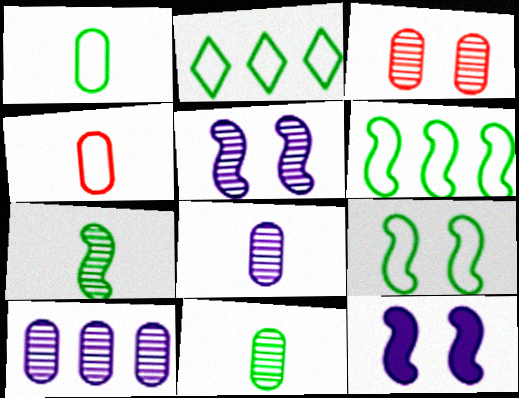[[1, 2, 9], 
[3, 10, 11]]